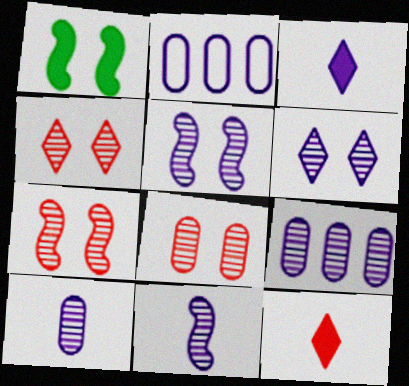[[2, 3, 5], 
[4, 7, 8], 
[6, 9, 11]]